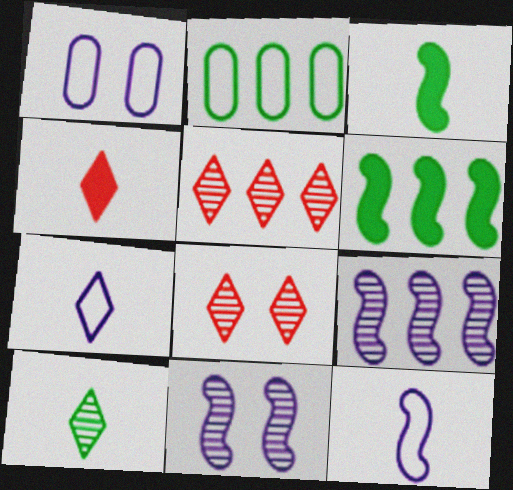[[1, 3, 5], 
[2, 4, 11], 
[4, 7, 10]]